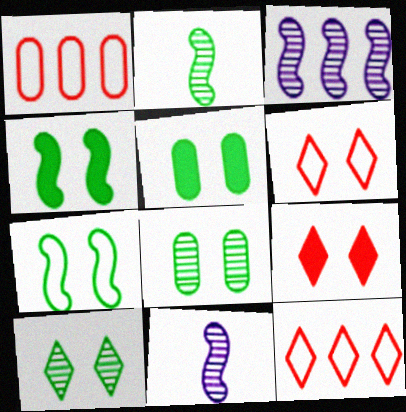[[5, 7, 10], 
[5, 11, 12]]